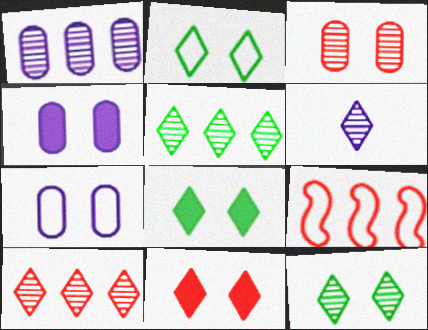[[2, 8, 12], 
[6, 10, 12]]